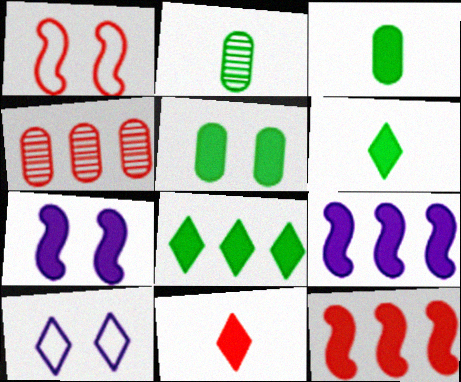[[1, 4, 11], 
[2, 10, 12], 
[5, 9, 11]]